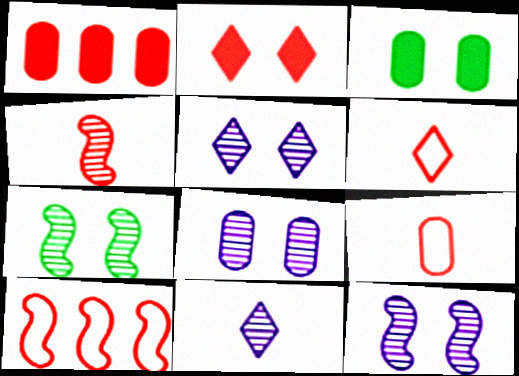[[3, 10, 11], 
[5, 8, 12]]